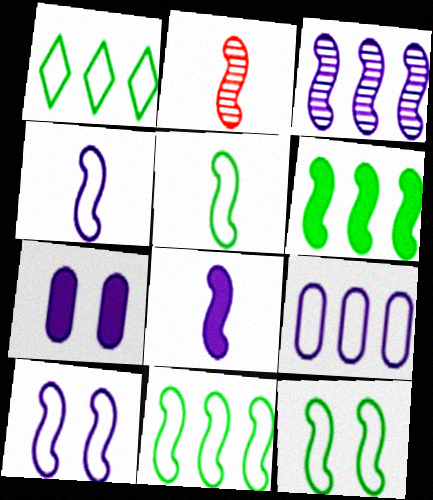[[1, 2, 7], 
[2, 5, 8], 
[2, 6, 10], 
[3, 8, 10], 
[5, 11, 12]]